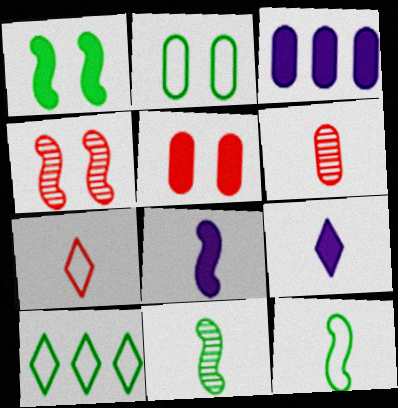[[2, 3, 6], 
[2, 10, 12], 
[6, 9, 12]]